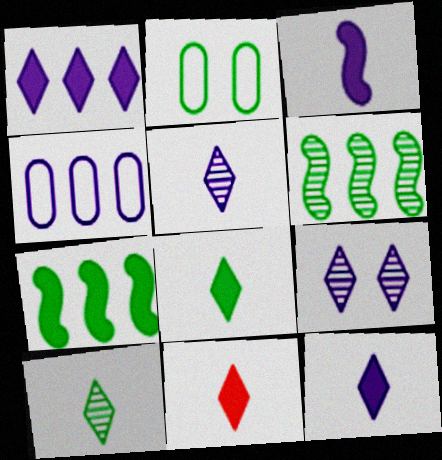[[2, 6, 8], 
[2, 7, 10], 
[3, 4, 9], 
[8, 11, 12]]